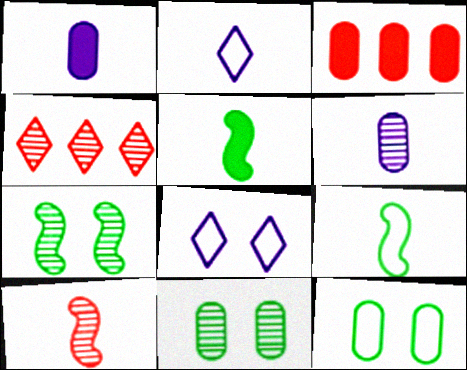[[2, 3, 7], 
[3, 6, 12], 
[4, 6, 7]]